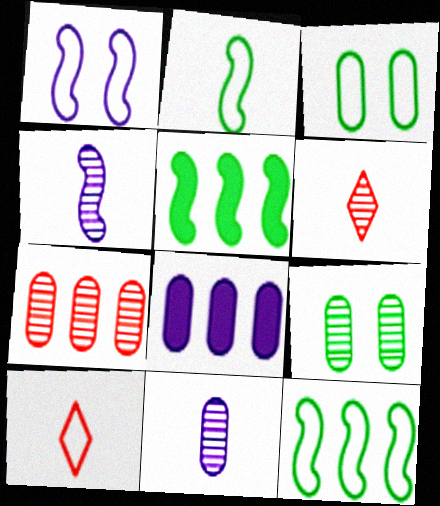[[7, 9, 11]]